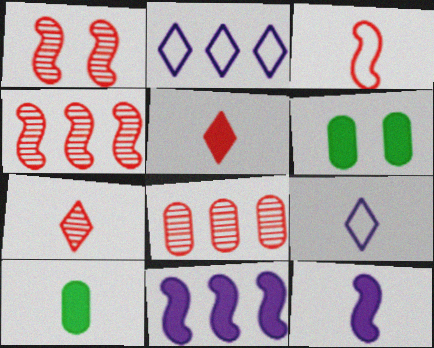[[1, 2, 10], 
[1, 7, 8], 
[4, 6, 9], 
[5, 6, 11], 
[5, 10, 12]]